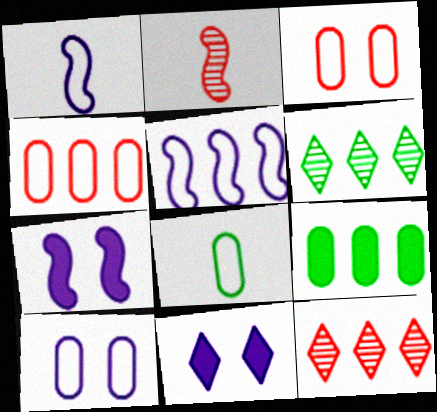[[4, 8, 10], 
[5, 9, 12], 
[7, 8, 12]]